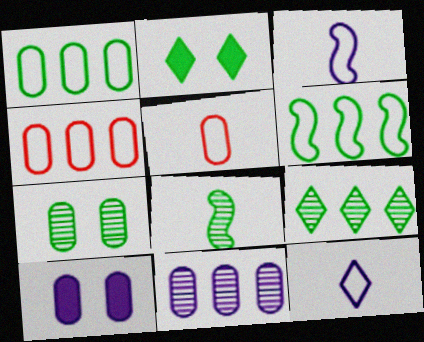[[1, 2, 8], 
[7, 8, 9]]